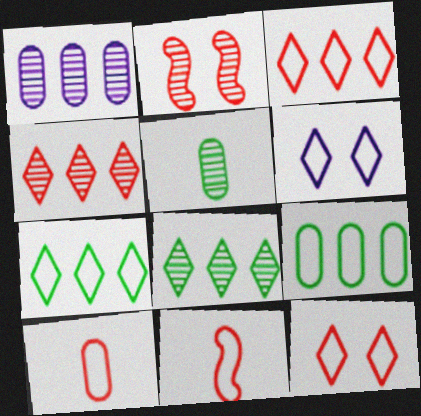[[6, 9, 11]]